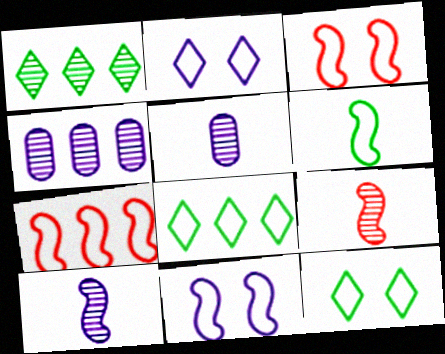[[6, 7, 11]]